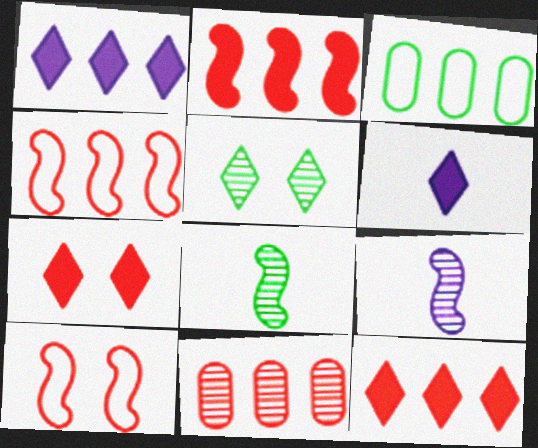[[3, 7, 9], 
[4, 11, 12], 
[5, 9, 11]]